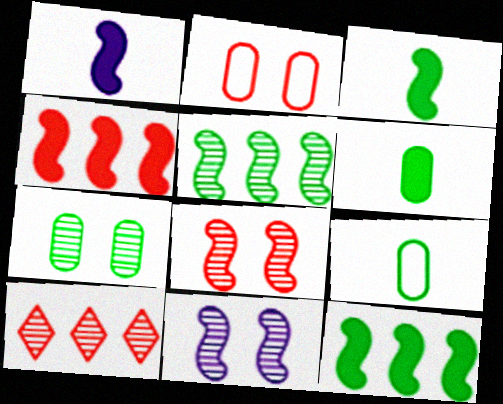[]